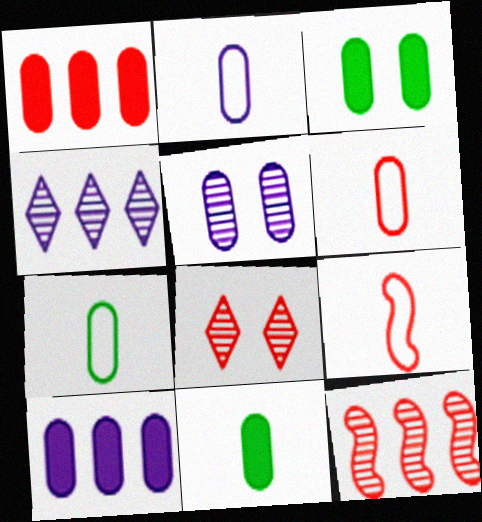[[1, 5, 7], 
[1, 8, 9], 
[2, 5, 10], 
[2, 6, 7], 
[3, 4, 9]]